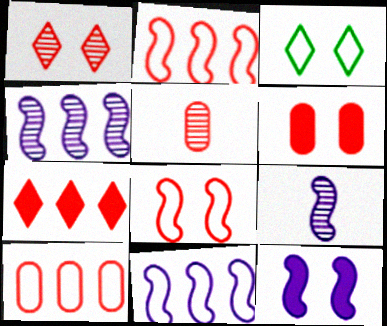[[1, 6, 8], 
[5, 6, 10], 
[5, 7, 8], 
[9, 11, 12]]